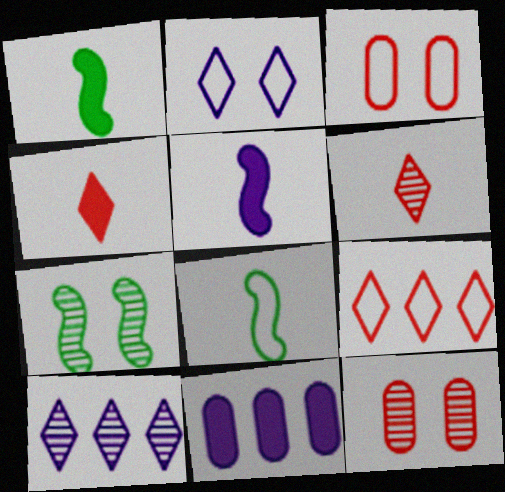[[1, 3, 10]]